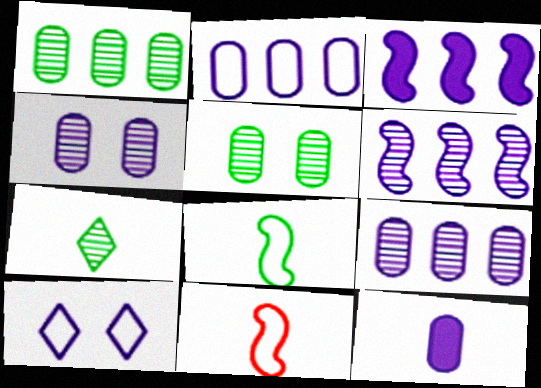[[2, 4, 12], 
[6, 10, 12], 
[7, 11, 12]]